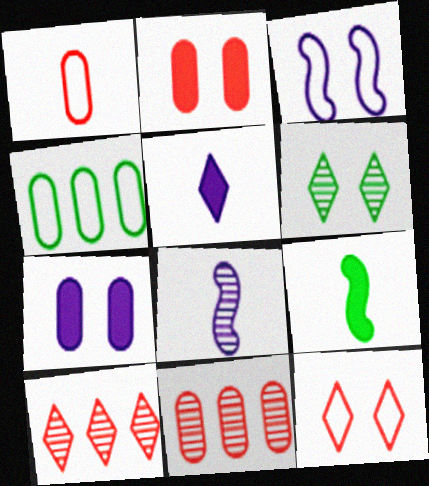[[1, 2, 11], 
[2, 3, 6], 
[4, 6, 9], 
[6, 8, 11]]